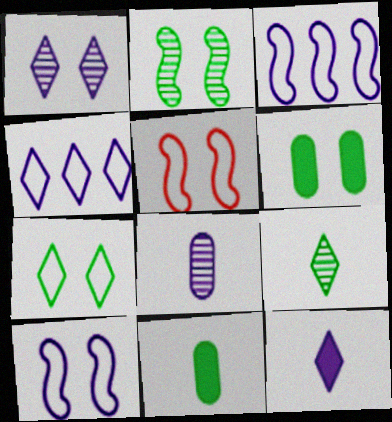[[1, 4, 12], 
[1, 5, 6], 
[2, 6, 7]]